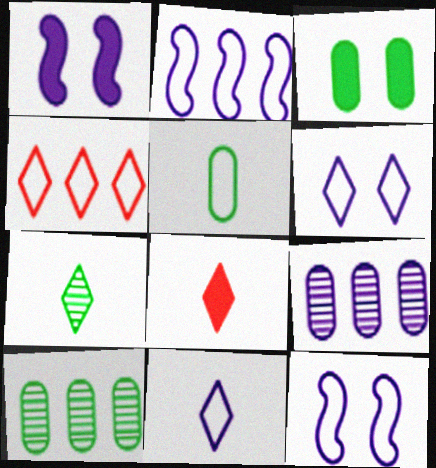[[1, 9, 11], 
[3, 5, 10], 
[4, 5, 12], 
[7, 8, 11], 
[8, 10, 12]]